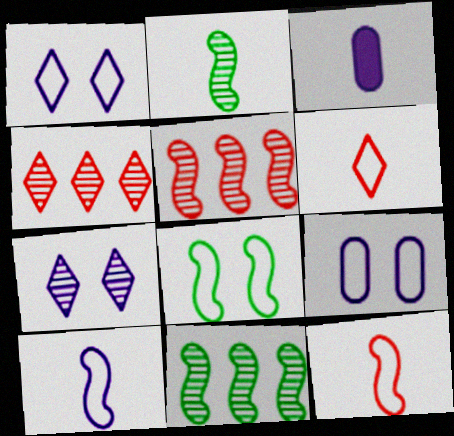[[2, 3, 6], 
[3, 4, 8]]